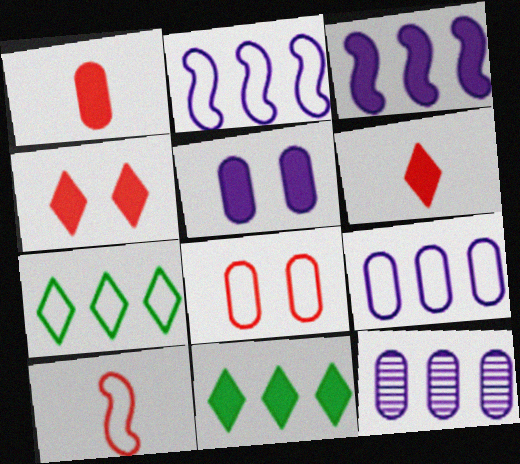[]